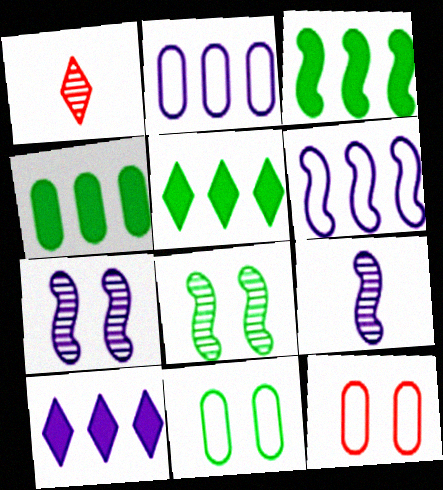[[3, 4, 5], 
[5, 9, 12]]